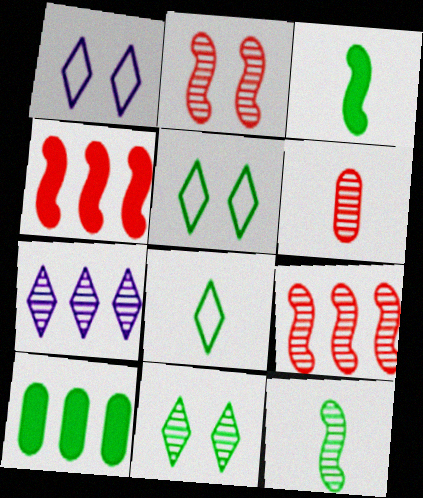[[5, 10, 12]]